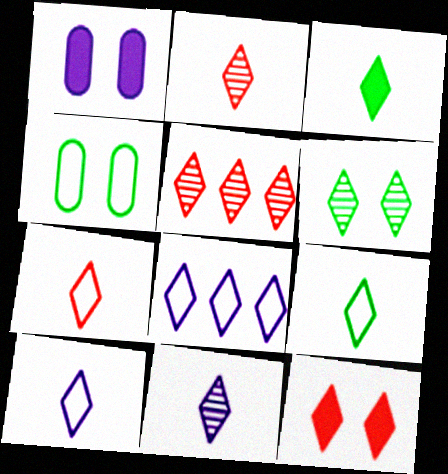[[2, 3, 10], 
[3, 7, 11], 
[5, 6, 11], 
[5, 7, 12], 
[7, 9, 10]]